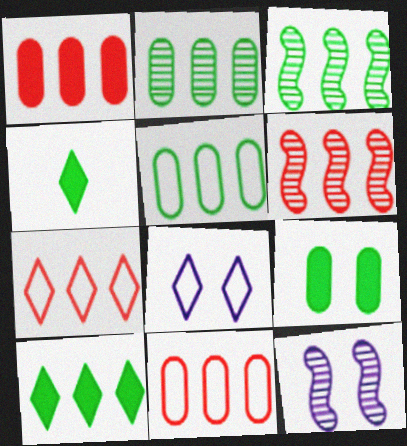[[1, 6, 7], 
[3, 5, 10], 
[4, 11, 12]]